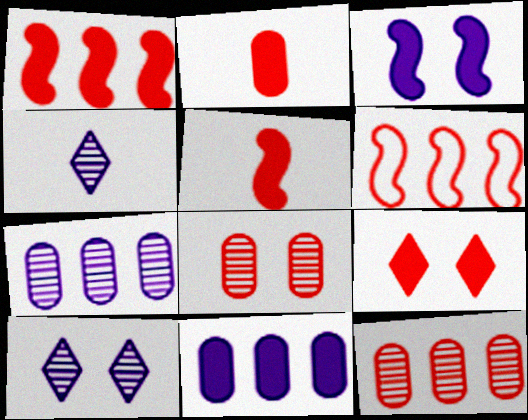[[1, 2, 9]]